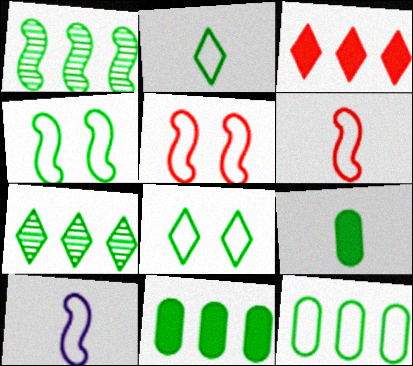[[1, 8, 9], 
[2, 4, 12], 
[4, 7, 9]]